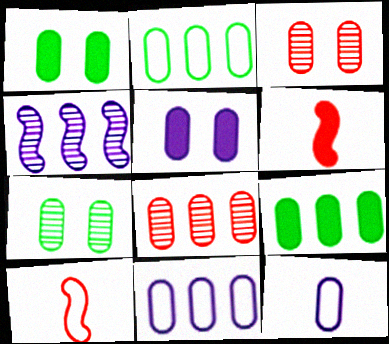[[1, 8, 12], 
[3, 9, 12], 
[8, 9, 11]]